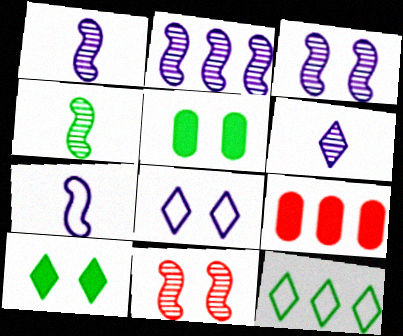[[1, 2, 3], 
[2, 4, 11], 
[2, 9, 12], 
[4, 5, 12], 
[4, 8, 9], 
[5, 8, 11]]